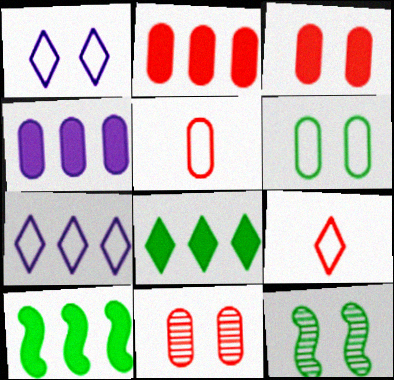[[1, 3, 12], 
[2, 5, 11], 
[4, 9, 12]]